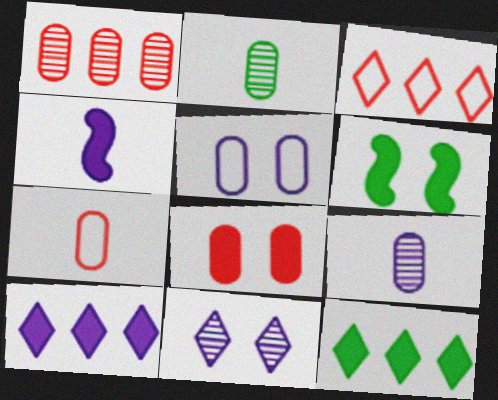[[1, 7, 8], 
[3, 6, 9], 
[4, 8, 12]]